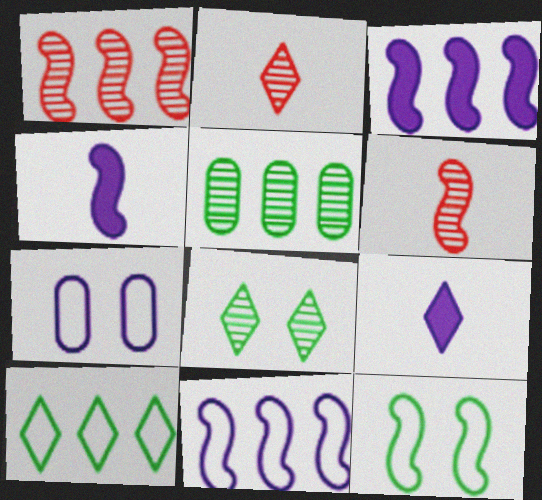[[1, 4, 12], 
[3, 6, 12]]